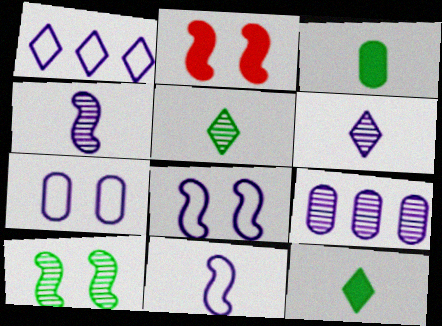[[1, 7, 11], 
[2, 8, 10]]